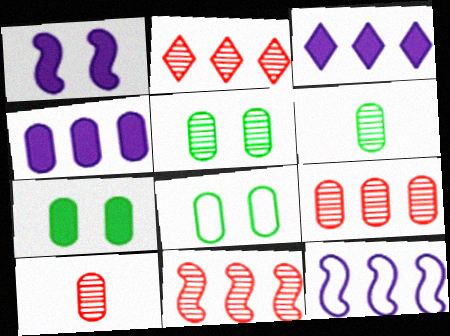[[2, 9, 11], 
[4, 8, 10], 
[5, 7, 8]]